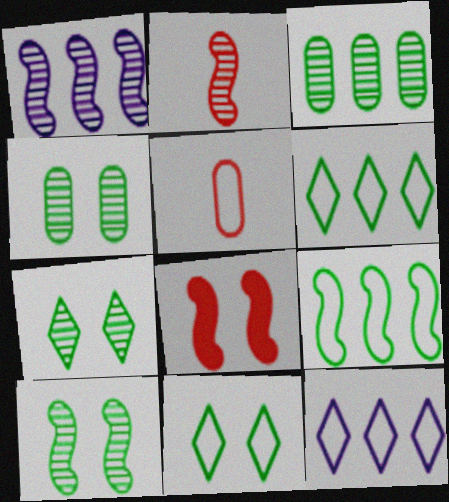[[1, 2, 10], 
[4, 7, 10]]